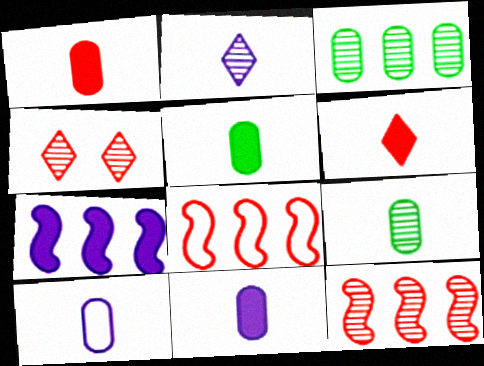[[1, 4, 8], 
[1, 5, 11], 
[1, 9, 10]]